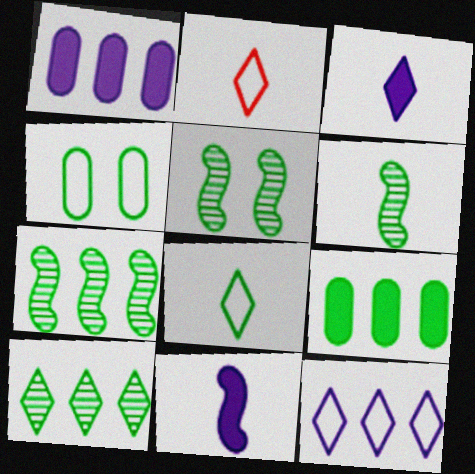[[1, 2, 5], 
[5, 6, 7], 
[5, 8, 9]]